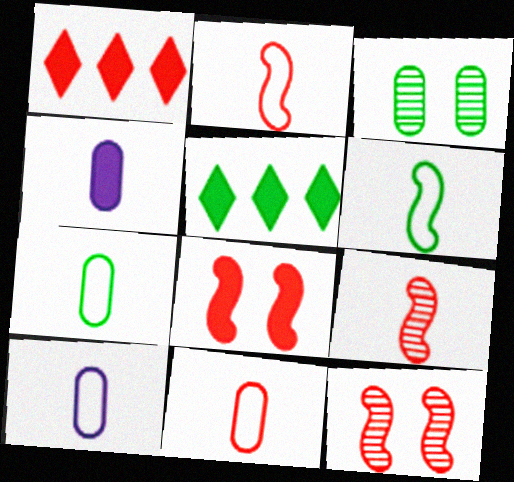[[1, 11, 12], 
[3, 5, 6], 
[4, 5, 8], 
[5, 10, 12], 
[7, 10, 11]]